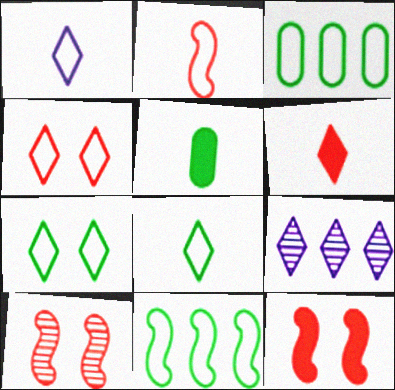[[6, 7, 9]]